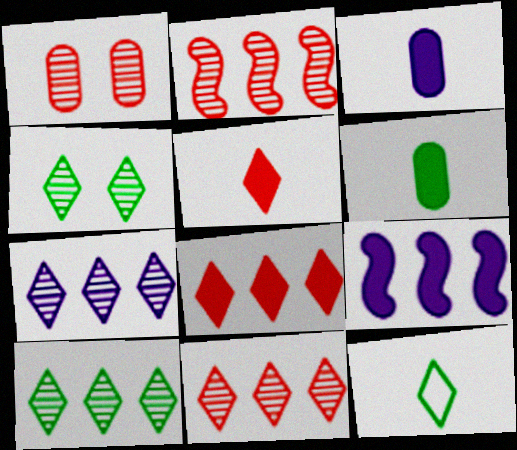[[1, 9, 12], 
[7, 10, 11]]